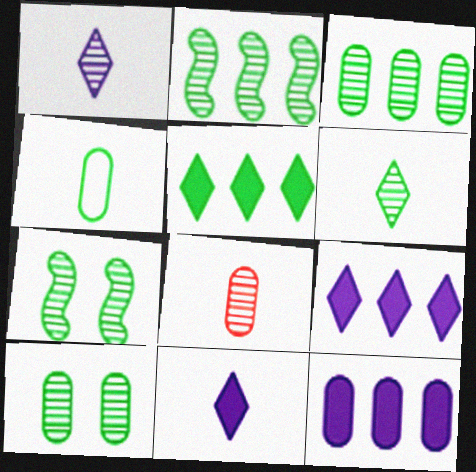[[2, 6, 10], 
[3, 6, 7], 
[4, 5, 7]]